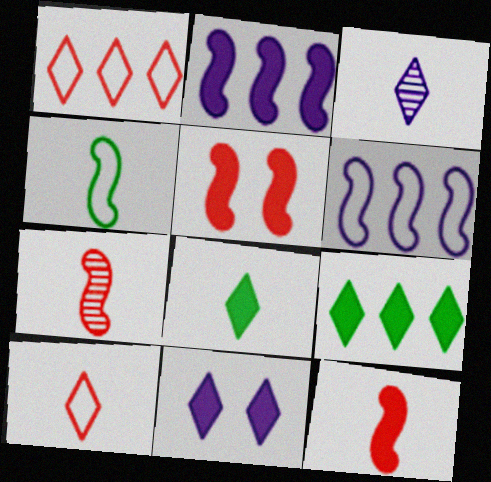[[3, 8, 10]]